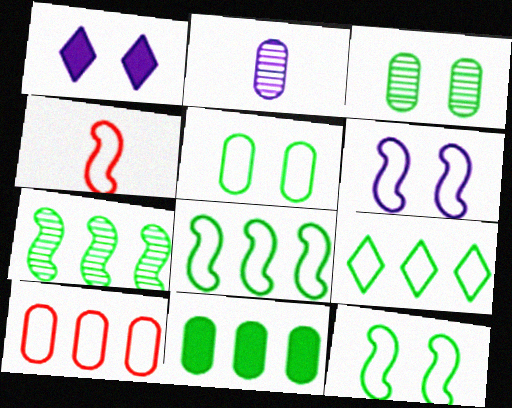[[4, 6, 8], 
[7, 9, 11]]